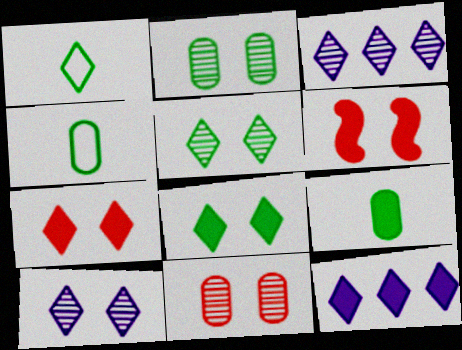[[1, 3, 7], 
[3, 4, 6], 
[6, 9, 12]]